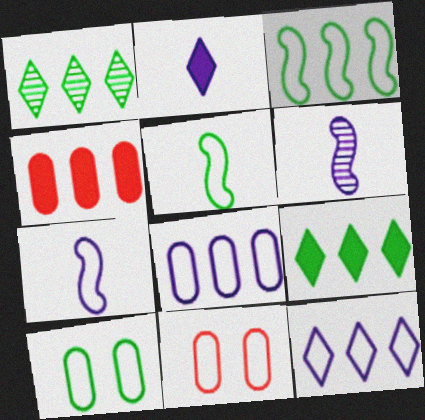[[5, 11, 12], 
[6, 9, 11]]